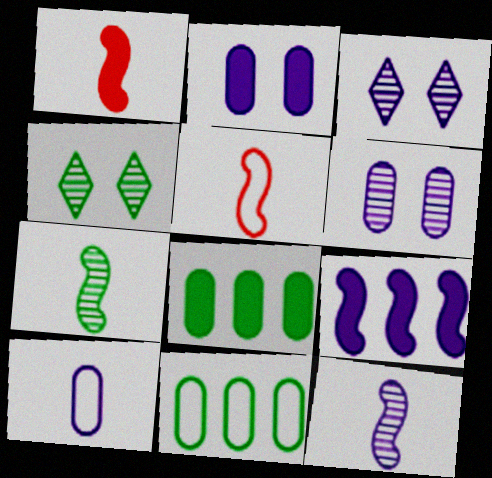[[1, 3, 11], 
[3, 5, 8], 
[3, 9, 10]]